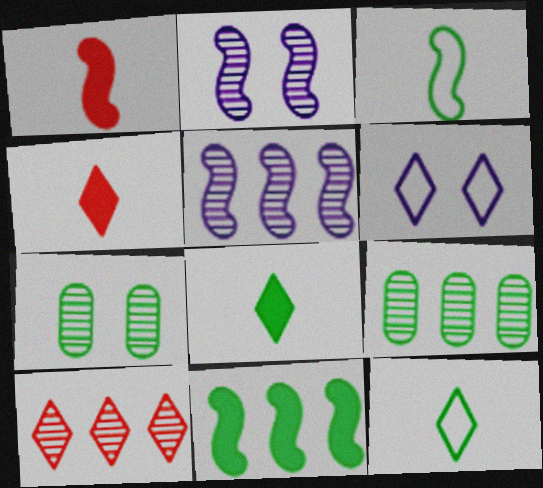[[1, 6, 9], 
[5, 9, 10], 
[6, 8, 10], 
[7, 11, 12]]